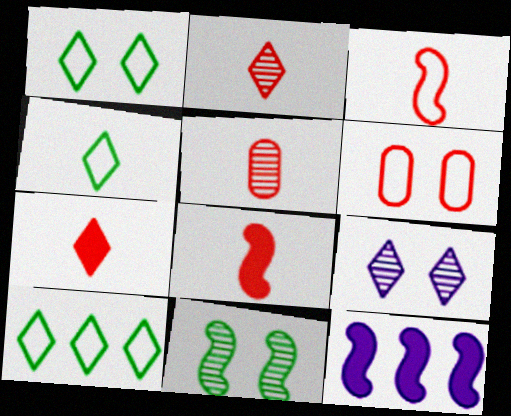[[1, 4, 10], 
[1, 5, 12], 
[3, 5, 7], 
[3, 11, 12], 
[7, 9, 10]]